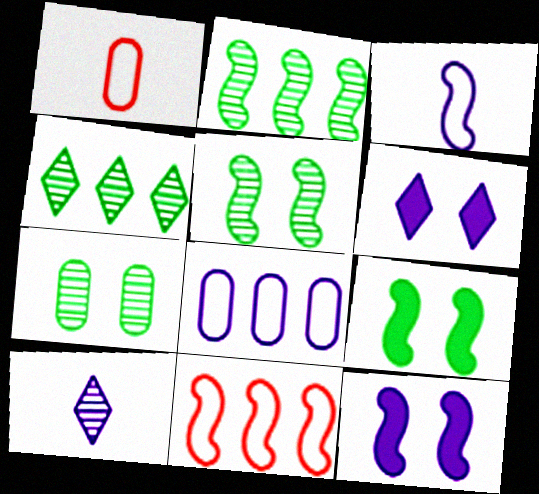[[1, 2, 6], 
[1, 4, 12], 
[8, 10, 12]]